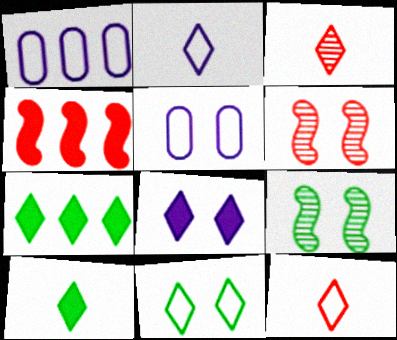[[1, 6, 10], 
[2, 3, 10]]